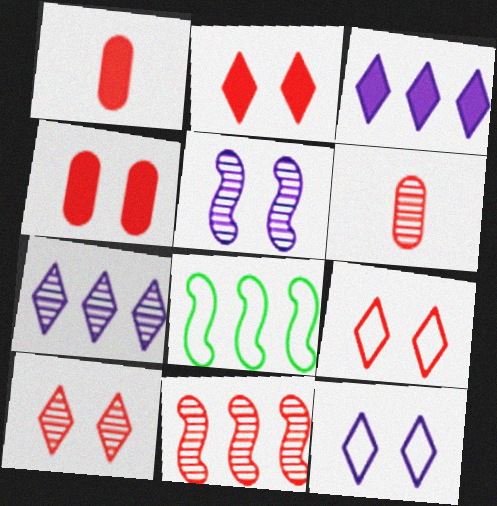[[1, 9, 11], 
[2, 9, 10], 
[6, 10, 11]]